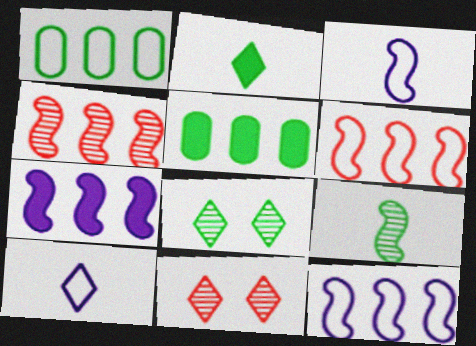[[3, 5, 11]]